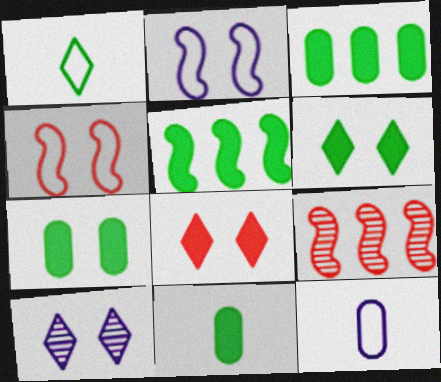[[3, 7, 11], 
[4, 7, 10], 
[5, 6, 11], 
[6, 9, 12]]